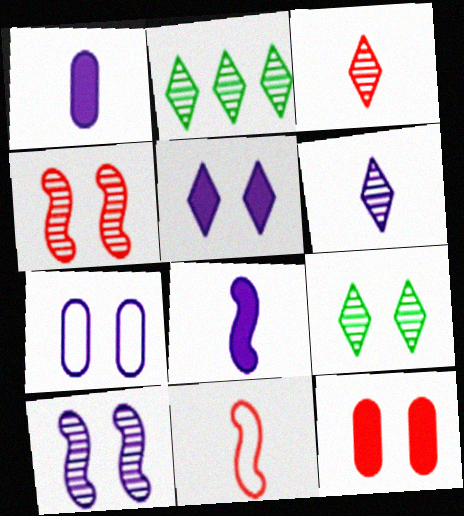[[5, 7, 10]]